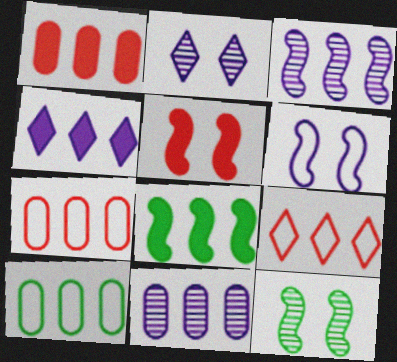[[1, 4, 8], 
[1, 10, 11], 
[5, 6, 12], 
[8, 9, 11]]